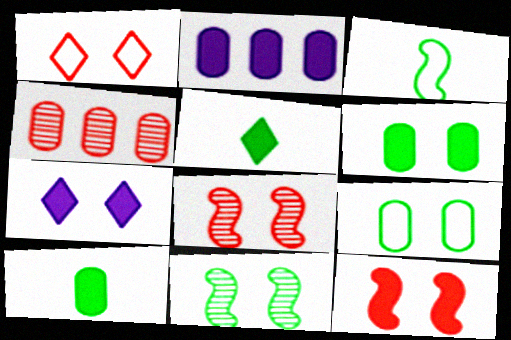[[2, 5, 12], 
[3, 4, 7], 
[6, 7, 12], 
[7, 8, 9]]